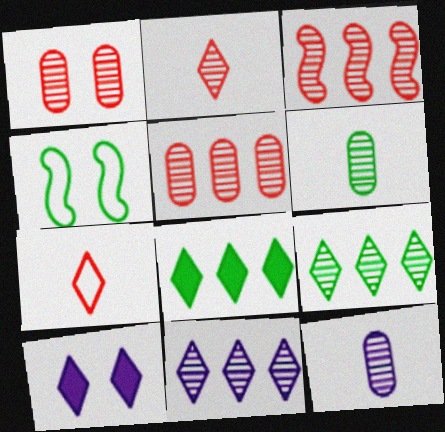[[1, 2, 3], 
[1, 4, 10], 
[4, 6, 8], 
[7, 9, 10]]